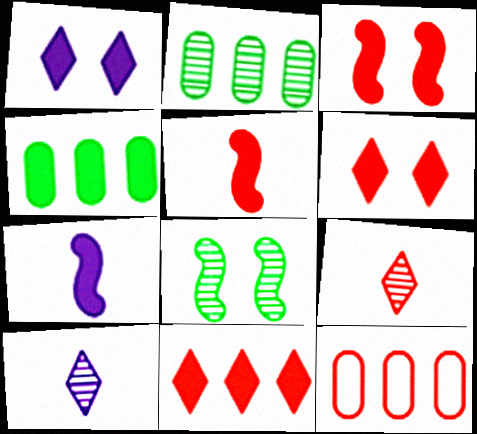[[1, 4, 5], 
[3, 9, 12], 
[4, 6, 7]]